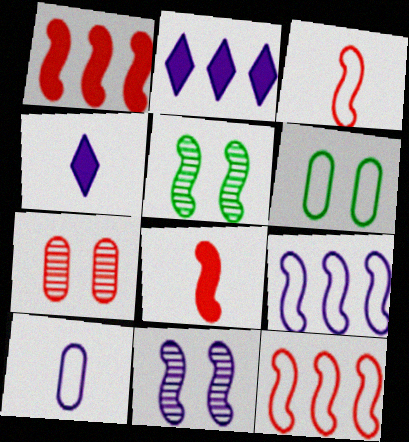[[2, 10, 11], 
[5, 8, 9]]